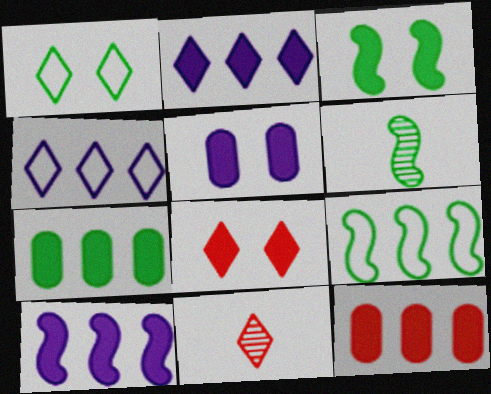[[1, 2, 11], 
[1, 6, 7], 
[3, 5, 8], 
[3, 6, 9], 
[5, 9, 11]]